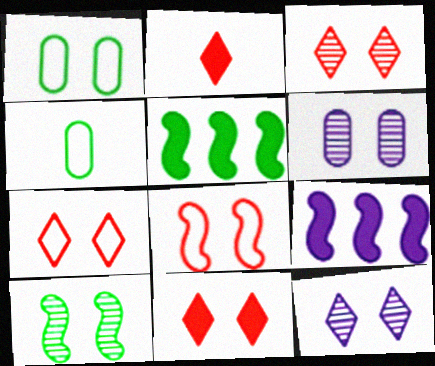[[3, 4, 9], 
[3, 6, 10], 
[3, 7, 11]]